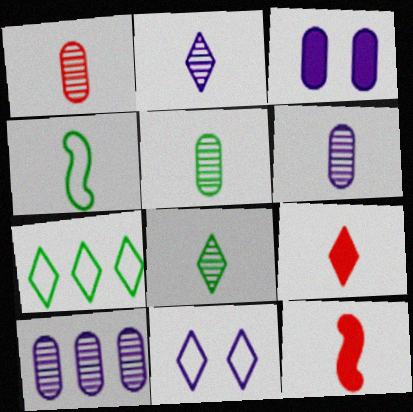[[1, 5, 6], 
[4, 6, 9]]